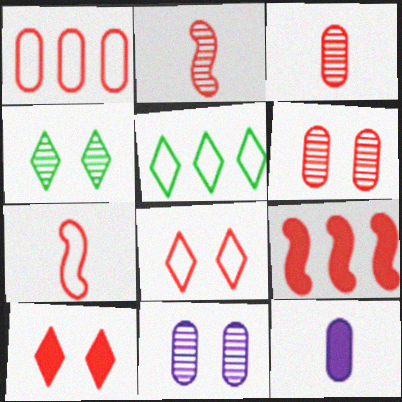[[1, 2, 10], 
[1, 7, 8], 
[3, 8, 9]]